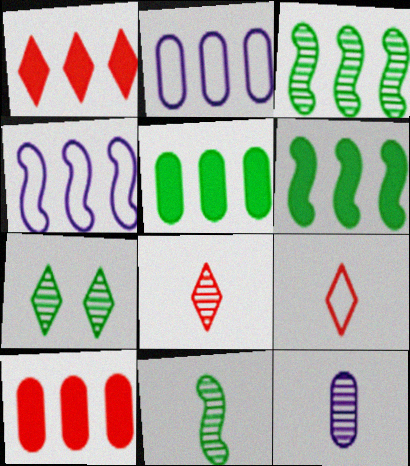[[1, 2, 3], 
[8, 11, 12]]